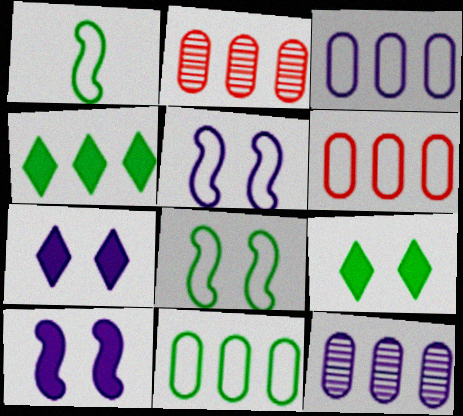[[1, 2, 7], 
[3, 6, 11]]